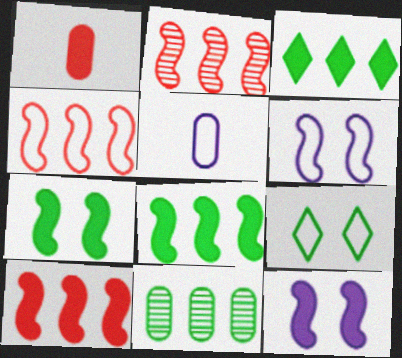[[1, 3, 12], 
[2, 4, 10], 
[4, 5, 9]]